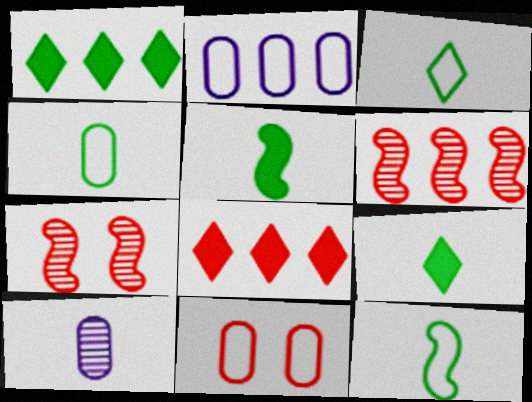[[1, 2, 6], 
[2, 4, 11], 
[2, 7, 9], 
[3, 4, 12]]